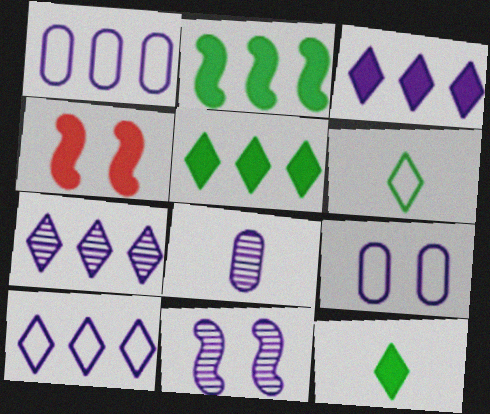[[3, 7, 10], 
[7, 8, 11]]